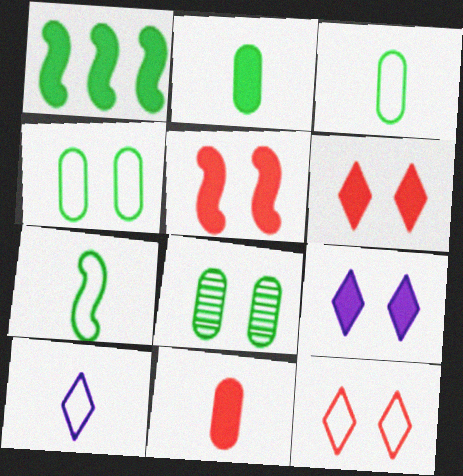[[1, 9, 11]]